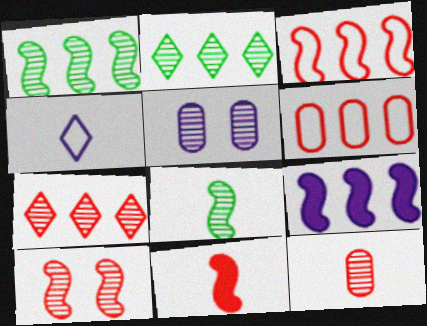[[1, 3, 9], 
[2, 6, 9], 
[3, 10, 11], 
[4, 5, 9], 
[5, 7, 8], 
[7, 10, 12]]